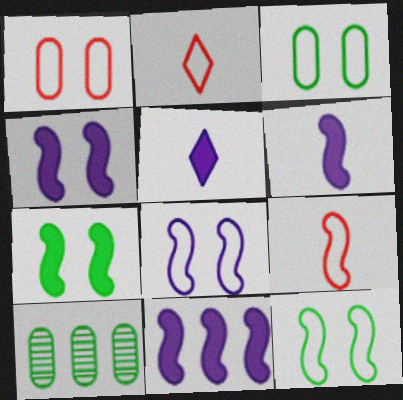[[2, 4, 10], 
[4, 6, 11]]